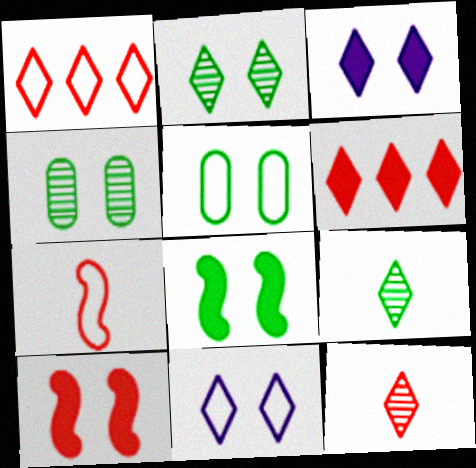[[1, 3, 9], 
[2, 5, 8], 
[4, 10, 11], 
[6, 9, 11]]